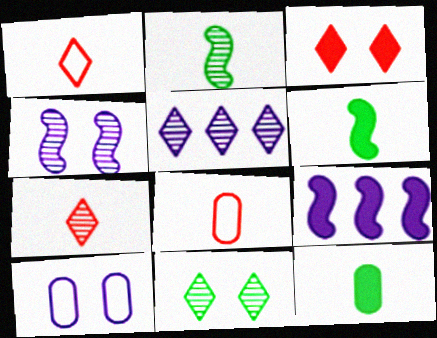[[3, 9, 12], 
[5, 7, 11], 
[8, 9, 11]]